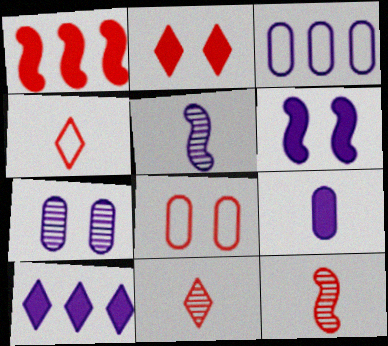[[1, 8, 11], 
[3, 7, 9], 
[6, 9, 10]]